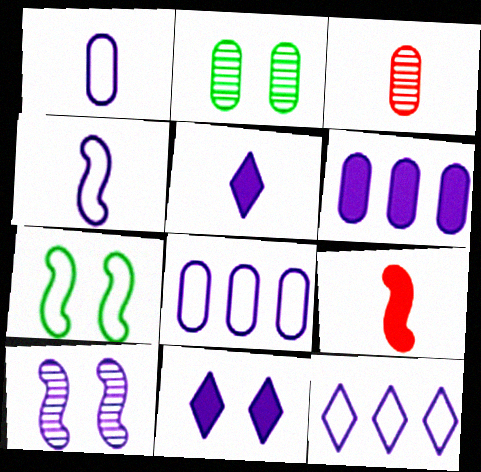[[2, 9, 12], 
[5, 8, 10]]